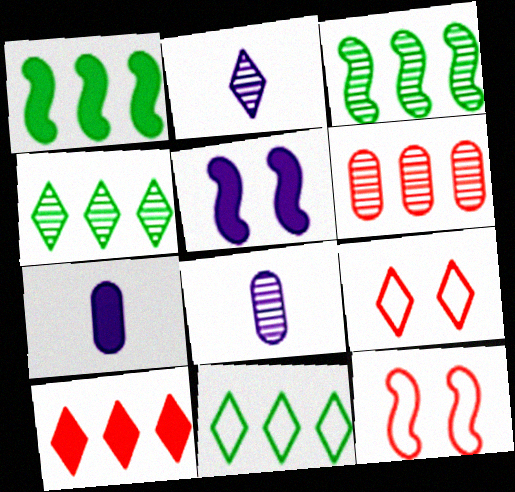[[1, 8, 9], 
[3, 7, 9], 
[4, 7, 12]]